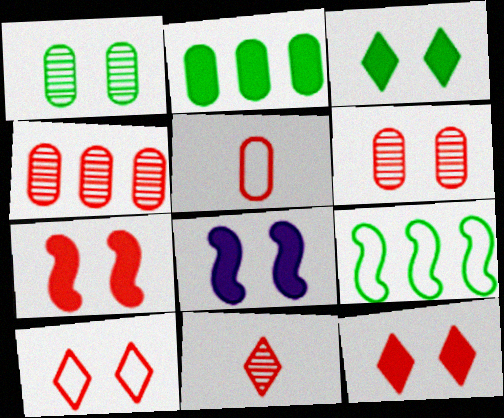[[1, 8, 10], 
[6, 7, 10]]